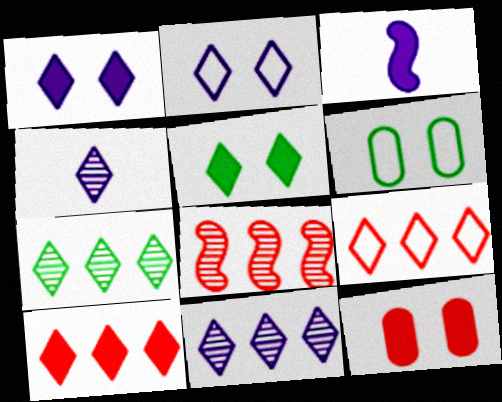[[4, 5, 9]]